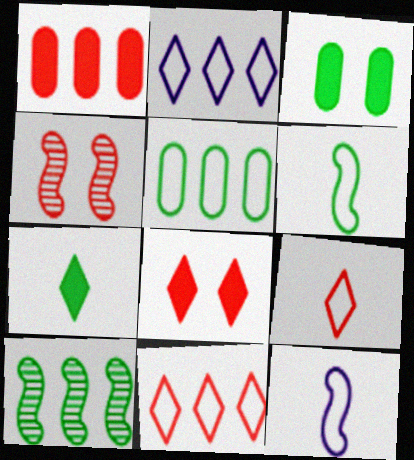[[1, 2, 10], 
[1, 4, 9]]